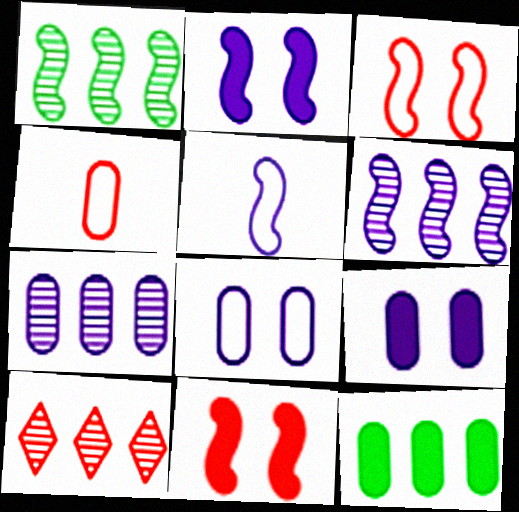[[1, 5, 11], 
[1, 7, 10], 
[2, 5, 6], 
[4, 10, 11]]